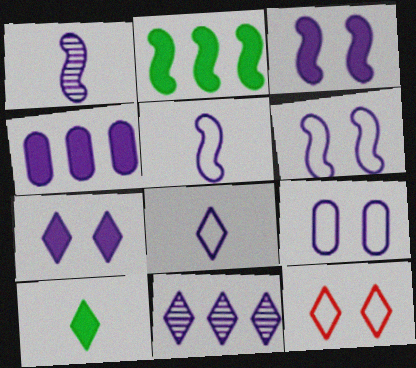[[7, 8, 11], 
[10, 11, 12]]